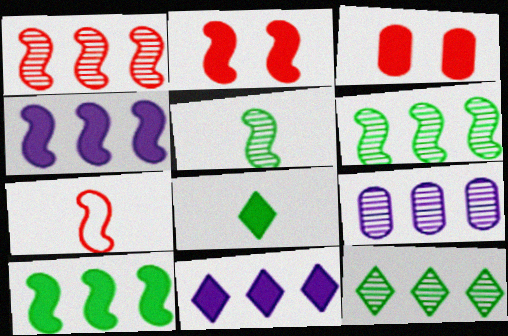[[1, 2, 7], 
[1, 9, 12], 
[3, 4, 8]]